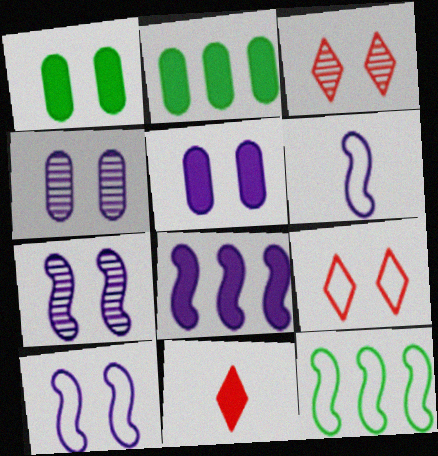[[1, 3, 10], 
[1, 7, 9], 
[1, 8, 11], 
[2, 3, 6], 
[4, 11, 12], 
[6, 7, 8]]